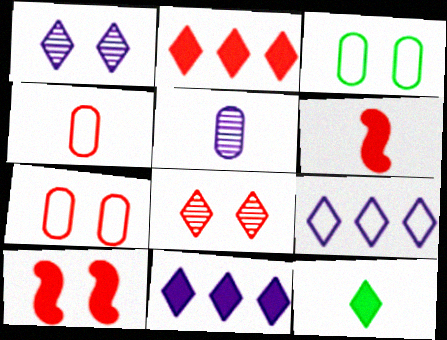[[1, 3, 10], 
[7, 8, 10], 
[8, 9, 12]]